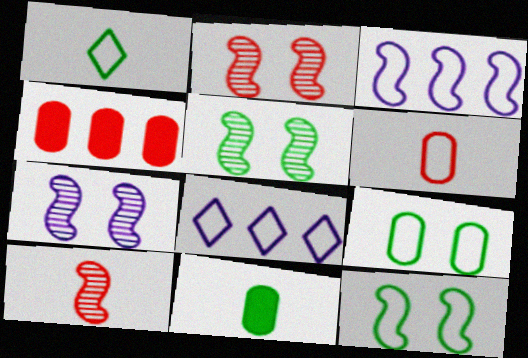[[1, 4, 7], 
[2, 5, 7], 
[2, 8, 11], 
[6, 8, 12]]